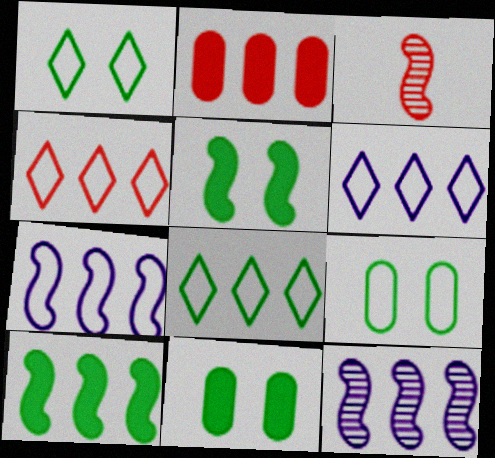[[2, 8, 12], 
[3, 5, 7], 
[3, 6, 11], 
[4, 6, 8]]